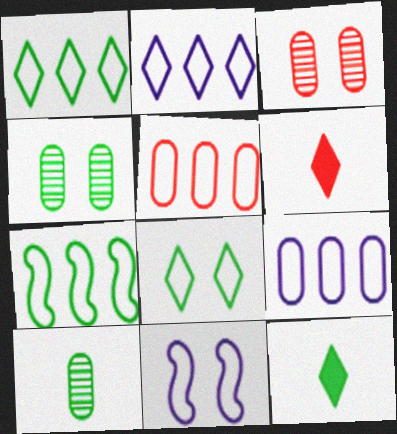[[2, 5, 7], 
[4, 7, 12]]